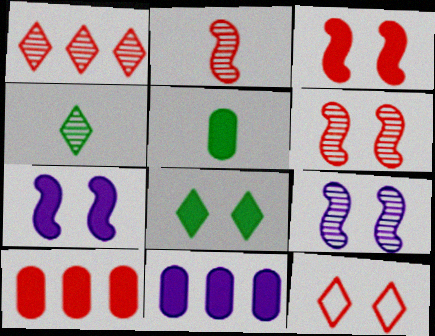[[2, 10, 12]]